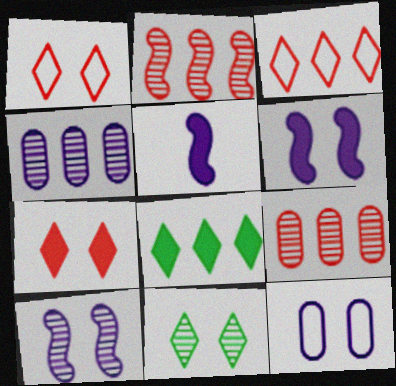[]